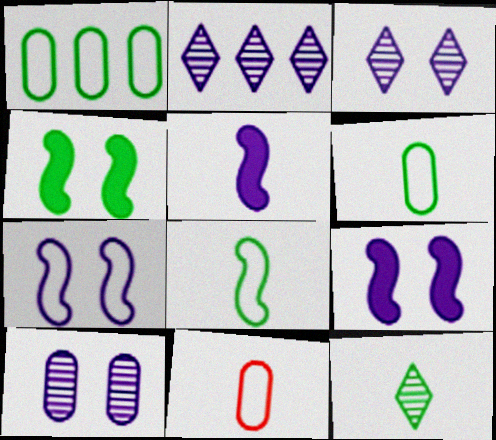[[1, 4, 12], 
[2, 4, 11], 
[5, 11, 12]]